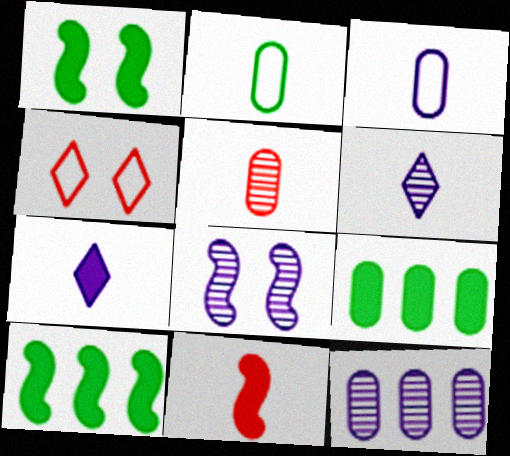[[2, 6, 11], 
[6, 8, 12]]